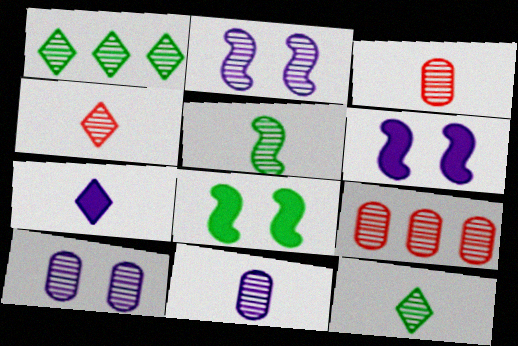[[1, 2, 3], 
[2, 9, 12], 
[4, 5, 11]]